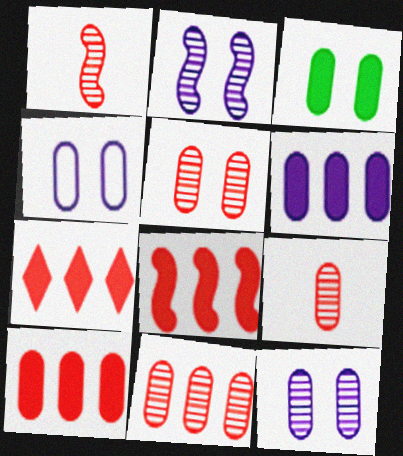[[3, 4, 5], 
[5, 9, 11], 
[7, 8, 10]]